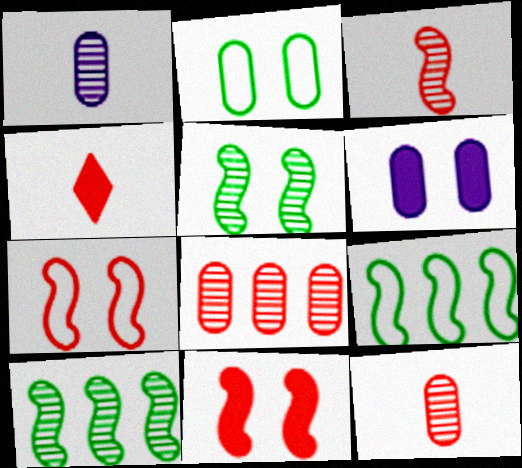[[4, 7, 8]]